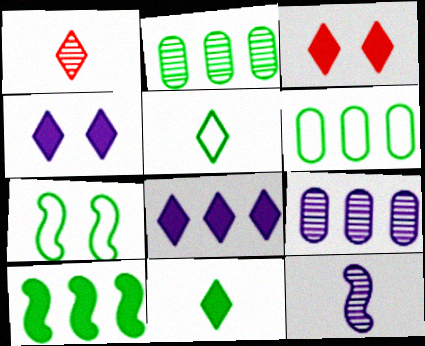[[2, 7, 11], 
[3, 6, 12], 
[3, 8, 11], 
[5, 6, 7]]